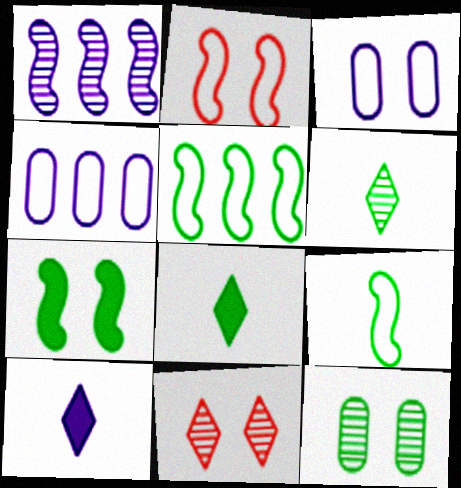[[1, 3, 10], 
[3, 7, 11], 
[5, 8, 12]]